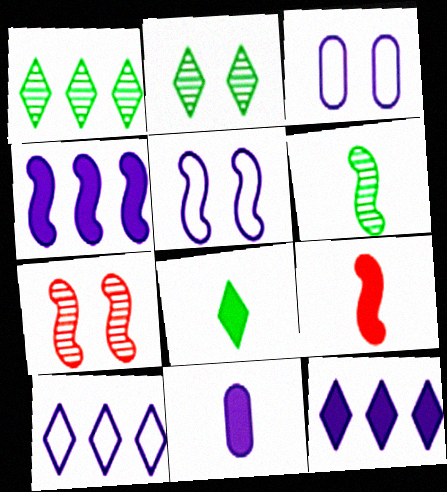[[1, 3, 9], 
[8, 9, 11]]